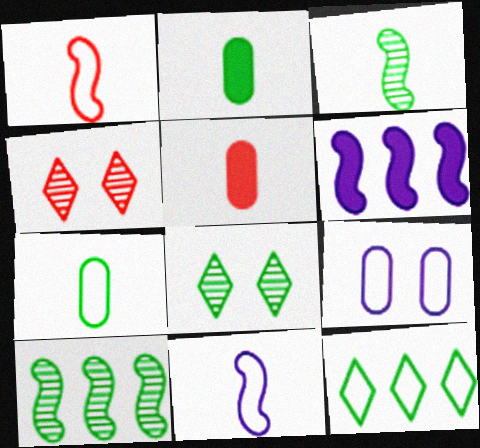[[1, 9, 12], 
[4, 6, 7]]